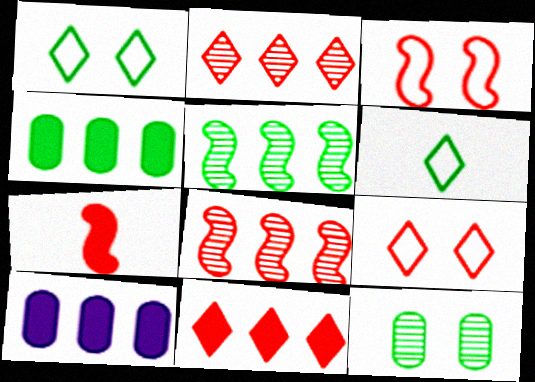[[3, 7, 8]]